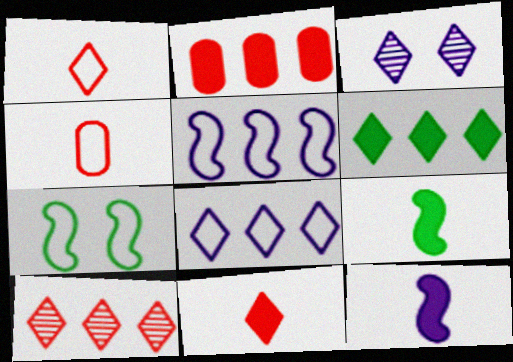[[1, 3, 6], 
[4, 7, 8], 
[6, 8, 10]]